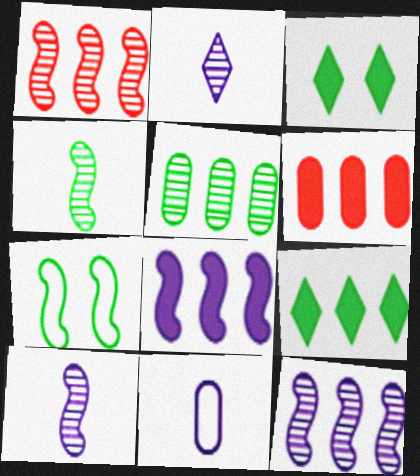[[1, 3, 11], 
[2, 6, 7], 
[6, 8, 9]]